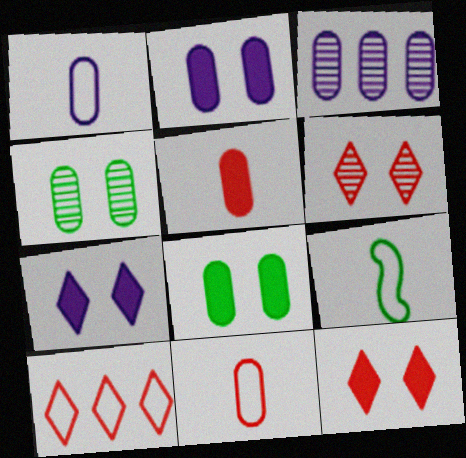[[1, 2, 3], 
[3, 8, 11], 
[3, 9, 12]]